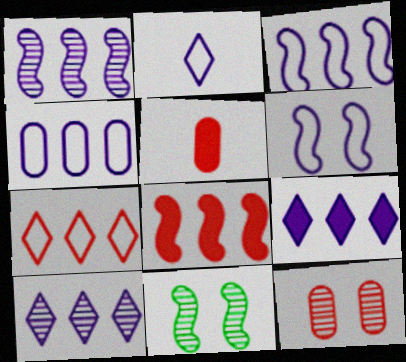[[1, 4, 9], 
[2, 4, 6]]